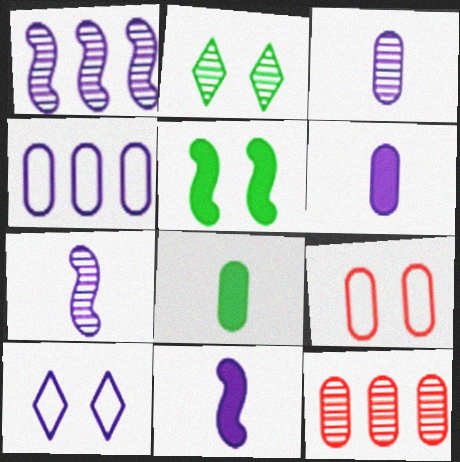[[1, 6, 10], 
[2, 7, 12]]